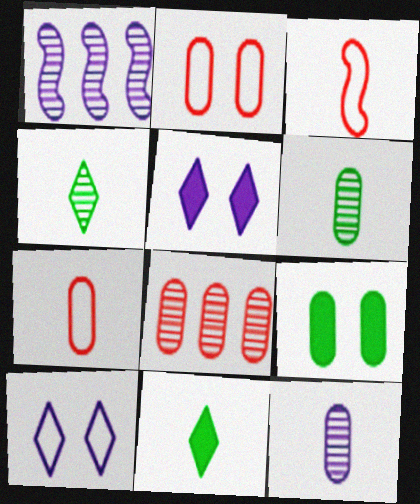[[1, 2, 11], 
[3, 11, 12]]